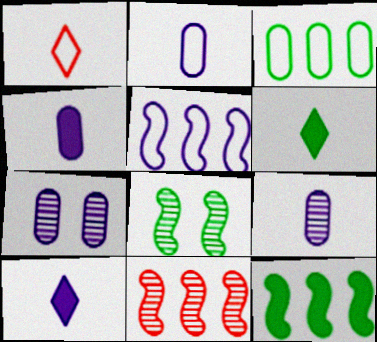[[1, 7, 12], 
[2, 4, 9], 
[3, 6, 8], 
[5, 7, 10], 
[5, 11, 12]]